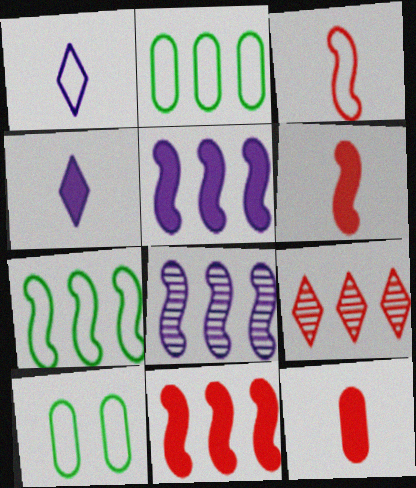[[2, 5, 9], 
[7, 8, 11]]